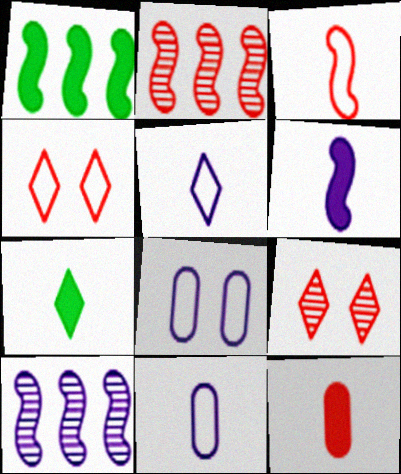[[1, 9, 11], 
[2, 4, 12], 
[2, 7, 8], 
[6, 7, 12]]